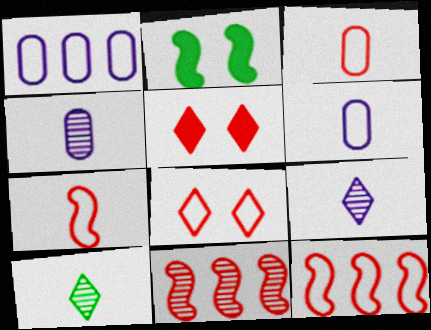[[3, 5, 11], 
[3, 8, 12]]